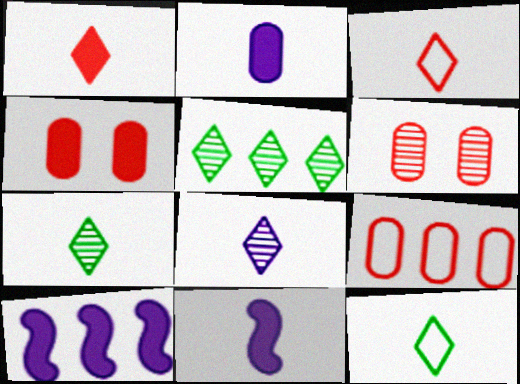[[1, 8, 12], 
[5, 9, 10], 
[6, 10, 12]]